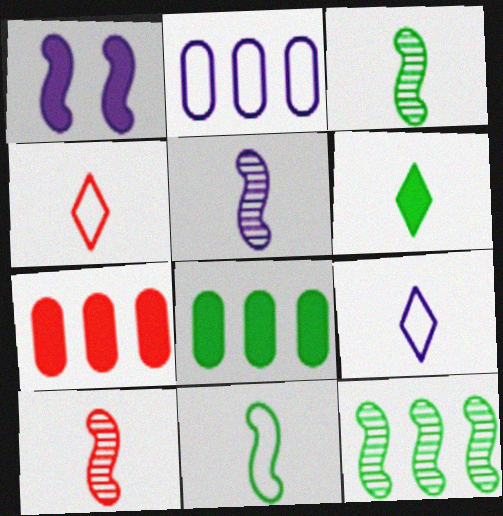[[1, 6, 7], 
[3, 5, 10]]